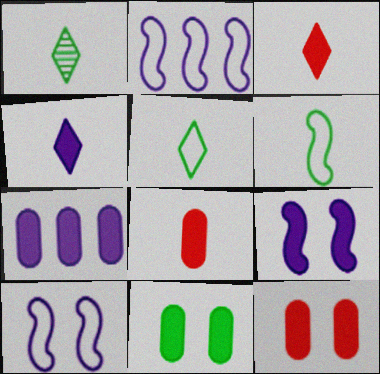[[1, 2, 12], 
[4, 7, 9], 
[7, 8, 11]]